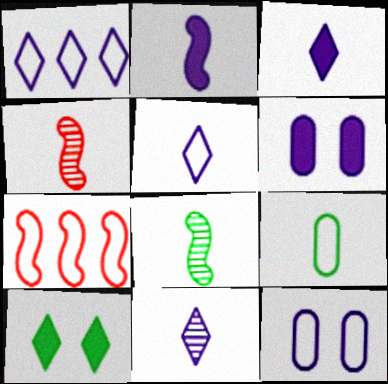[[3, 4, 9], 
[3, 5, 11]]